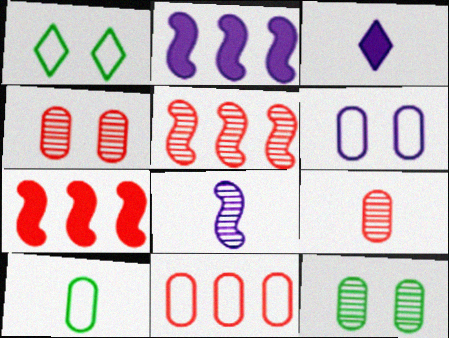[[1, 2, 9], 
[6, 10, 11]]